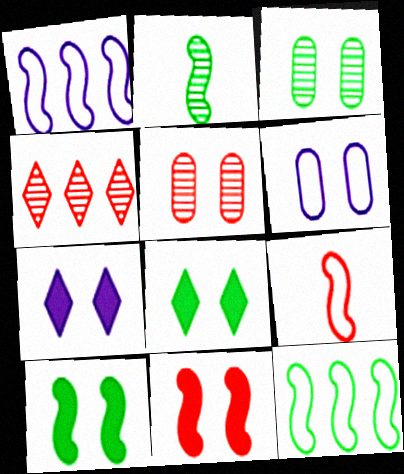[[1, 2, 11], 
[2, 10, 12]]